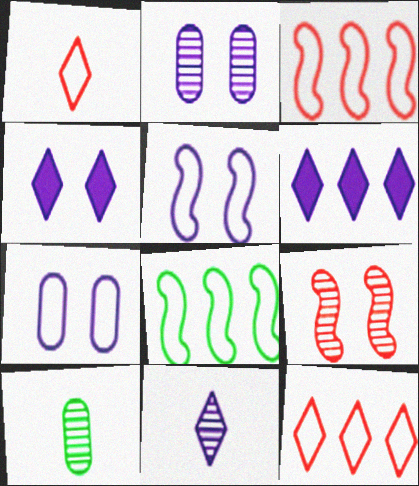[[1, 7, 8], 
[2, 4, 5], 
[3, 4, 10]]